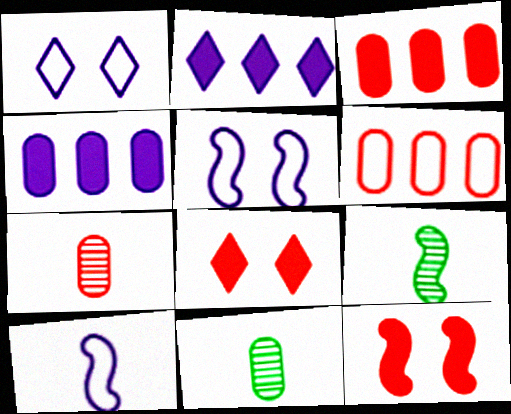[[1, 3, 9]]